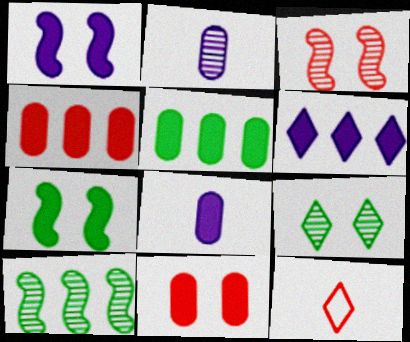[[1, 6, 8], 
[3, 4, 12], 
[5, 8, 11], 
[6, 9, 12]]